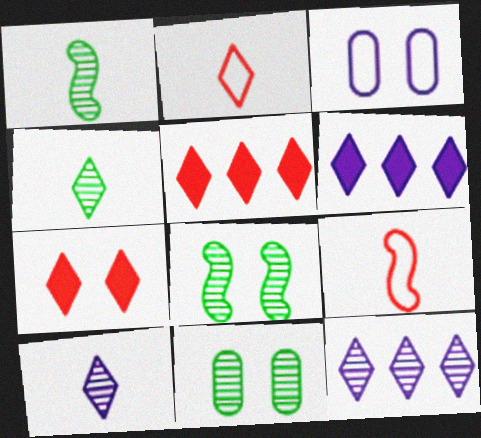[[1, 3, 5], 
[3, 7, 8], 
[6, 9, 11]]